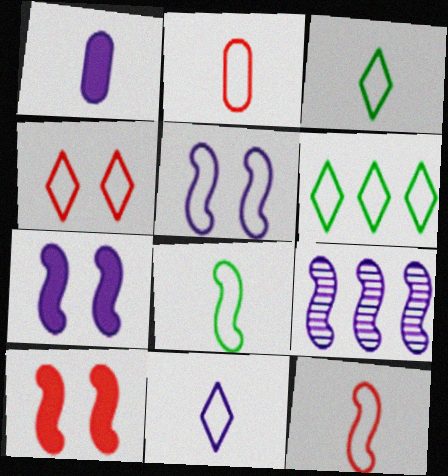[[2, 5, 6], 
[2, 8, 11], 
[4, 6, 11], 
[8, 9, 10]]